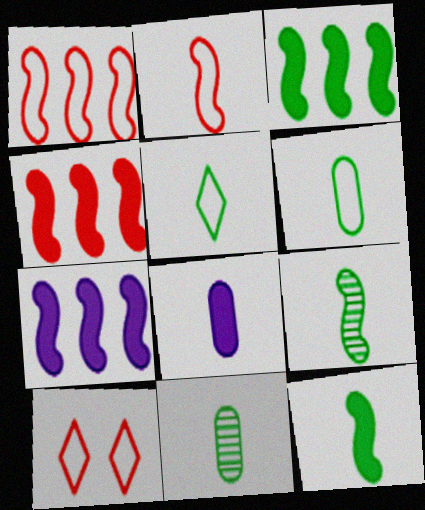[[3, 4, 7], 
[5, 11, 12], 
[7, 10, 11]]